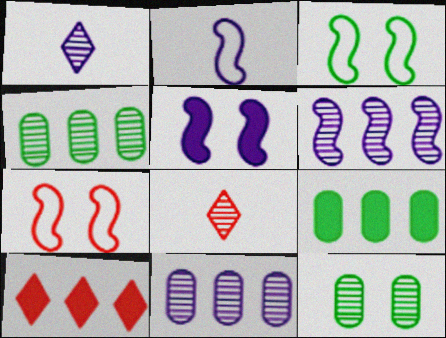[[1, 7, 9], 
[2, 5, 6], 
[2, 10, 12], 
[6, 8, 12]]